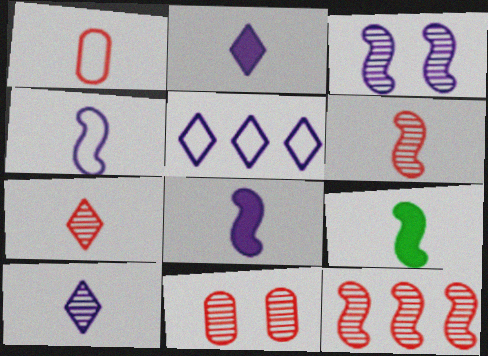[[1, 9, 10], 
[4, 6, 9], 
[5, 9, 11], 
[7, 11, 12]]